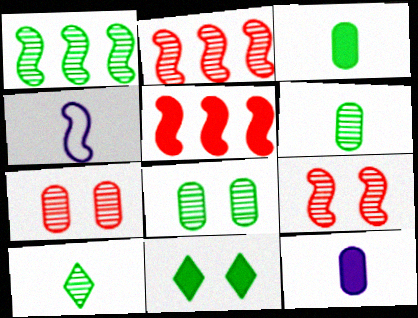[[1, 8, 10], 
[5, 11, 12]]